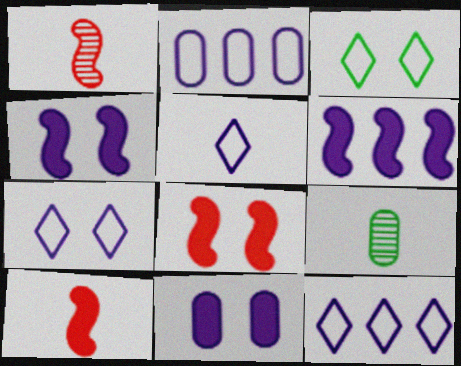[[5, 7, 12], 
[5, 9, 10], 
[8, 9, 12]]